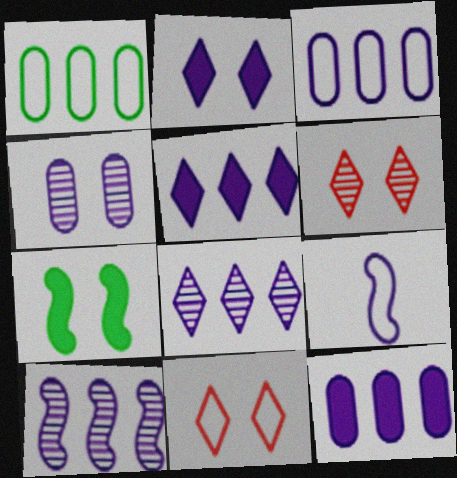[[1, 9, 11], 
[3, 5, 10], 
[4, 5, 9], 
[4, 7, 11]]